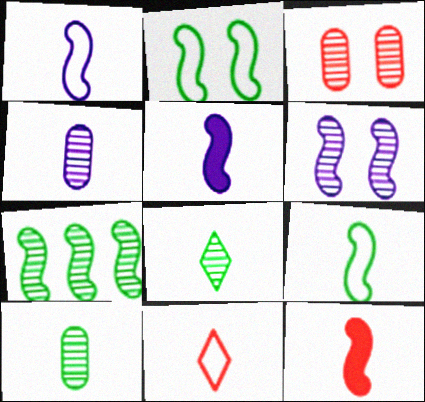[[5, 10, 11]]